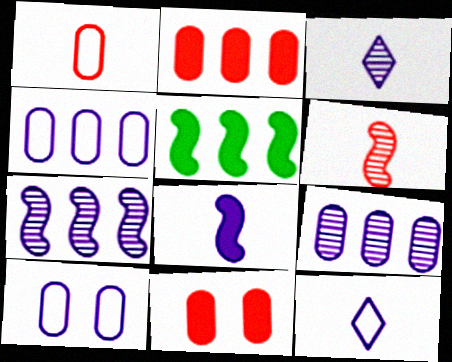[]